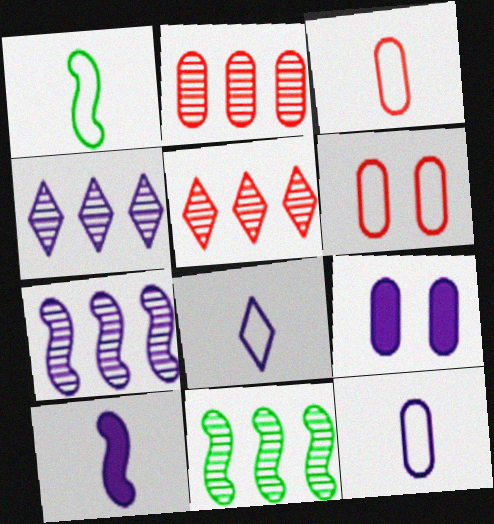[[1, 3, 8], 
[1, 5, 9], 
[2, 4, 11], 
[7, 8, 9]]